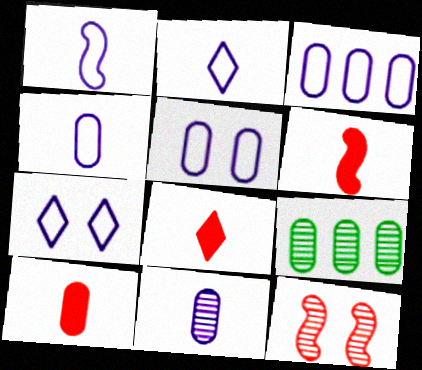[[1, 2, 4], 
[1, 3, 7], 
[3, 4, 5], 
[5, 9, 10], 
[6, 7, 9], 
[6, 8, 10]]